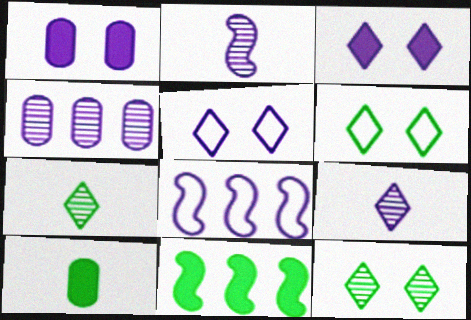[[1, 8, 9]]